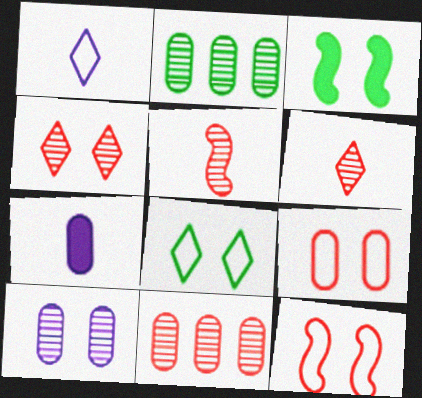[[1, 3, 11], 
[2, 7, 9], 
[4, 5, 11]]